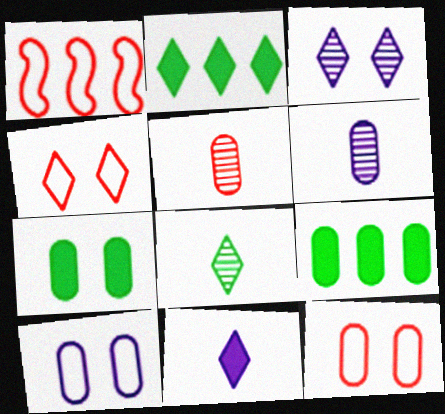[[5, 9, 10], 
[6, 9, 12]]